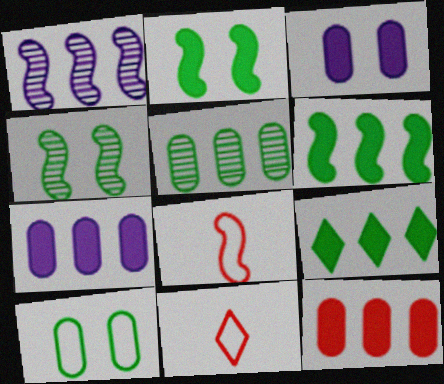[[1, 2, 8], 
[4, 7, 11]]